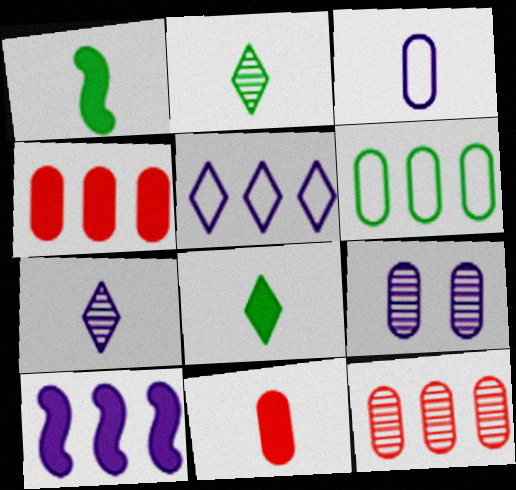[[6, 9, 11]]